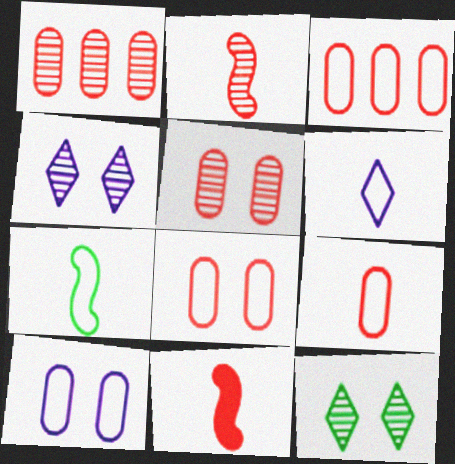[[3, 8, 9], 
[6, 7, 9]]